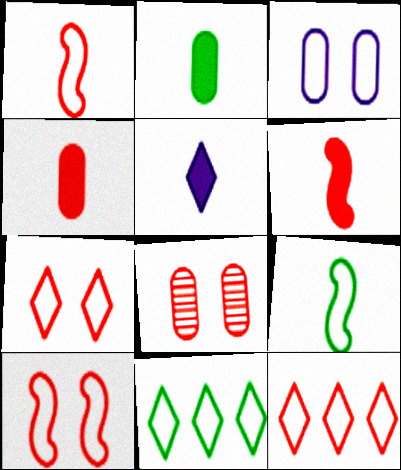[[1, 3, 11], 
[2, 5, 6], 
[3, 9, 12], 
[6, 8, 12]]